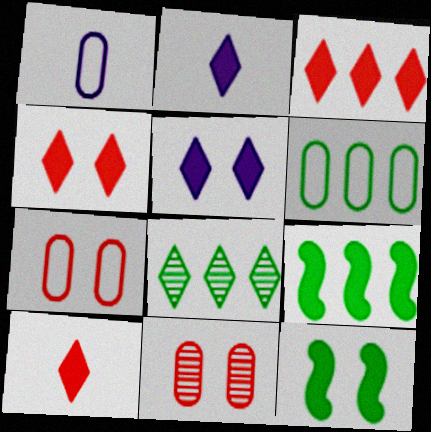[[1, 6, 7], 
[3, 4, 10], 
[6, 8, 9]]